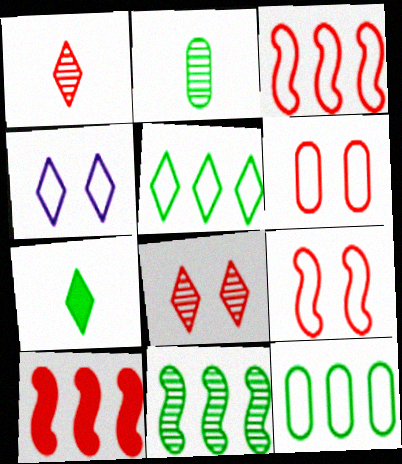[[1, 6, 10], 
[2, 4, 10]]